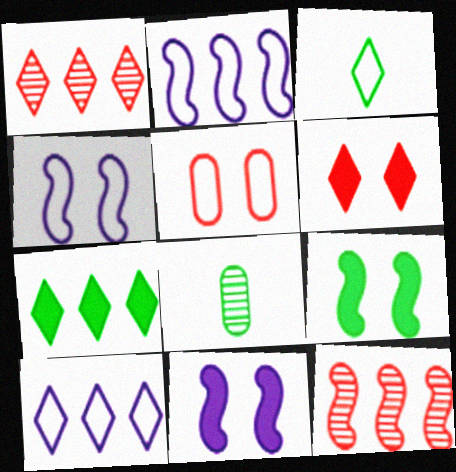[[1, 7, 10], 
[2, 3, 5], 
[2, 6, 8]]